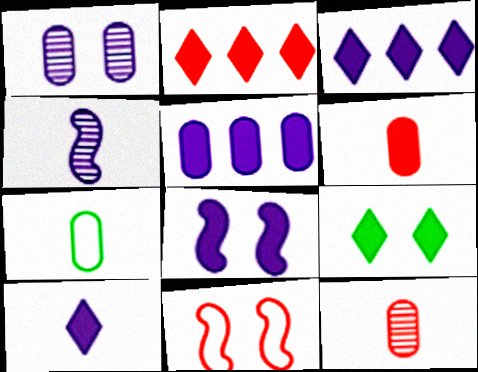[[1, 9, 11], 
[2, 9, 10], 
[2, 11, 12], 
[5, 8, 10]]